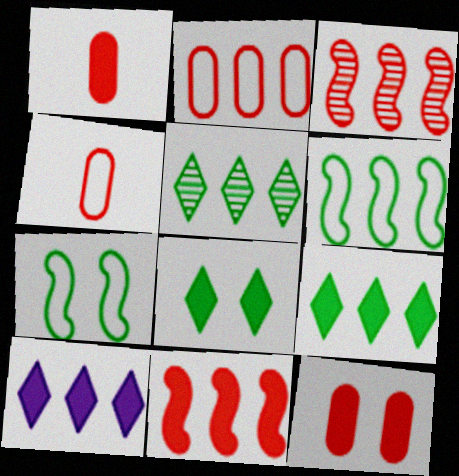[]